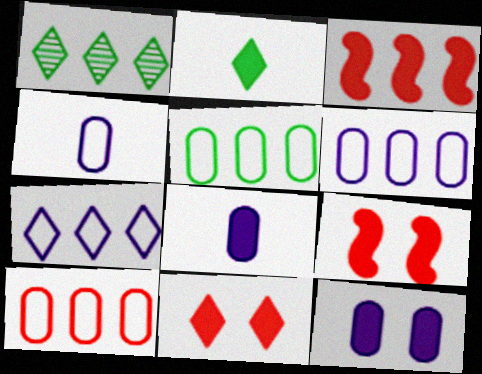[[1, 3, 6], 
[1, 4, 9], 
[2, 3, 12], 
[5, 6, 10]]